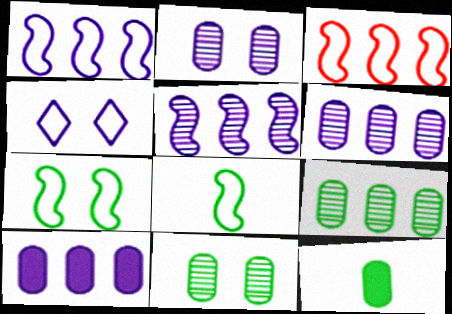[]